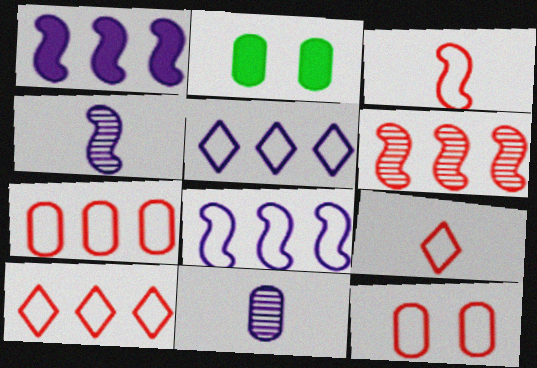[[2, 4, 10], 
[2, 7, 11], 
[3, 10, 12]]